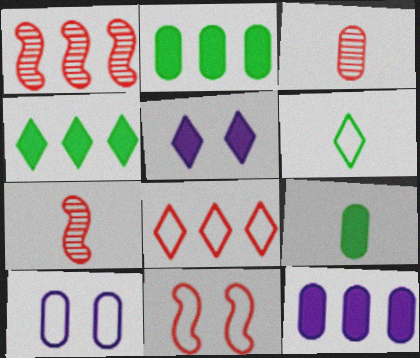[[2, 3, 10], 
[4, 7, 10]]